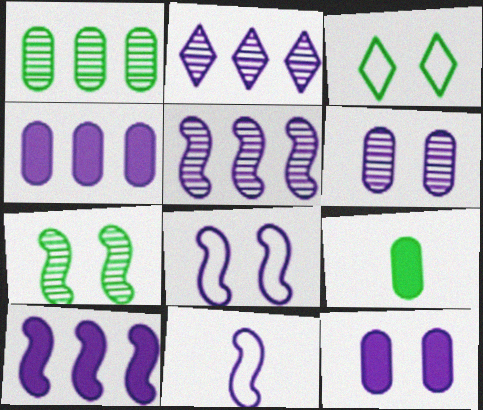[[2, 11, 12]]